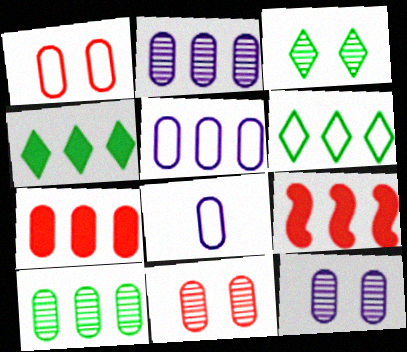[[2, 6, 9], 
[3, 8, 9], 
[5, 7, 10]]